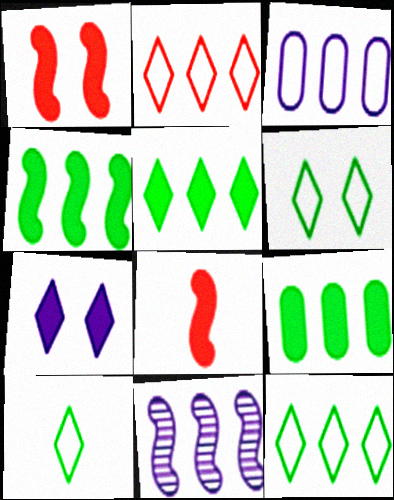[[2, 9, 11], 
[4, 5, 9], 
[6, 10, 12], 
[7, 8, 9]]